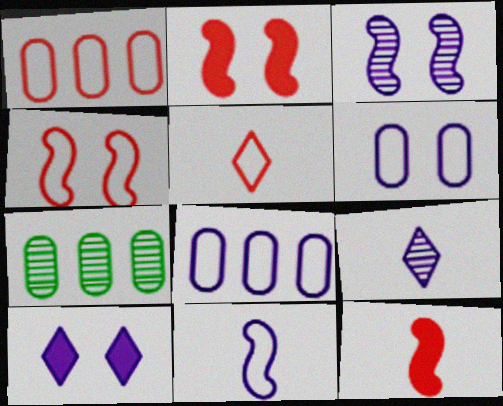[[1, 4, 5], 
[3, 6, 10]]